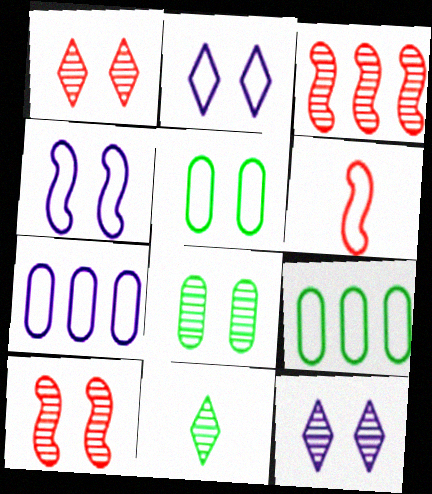[[2, 6, 9], 
[8, 10, 12]]